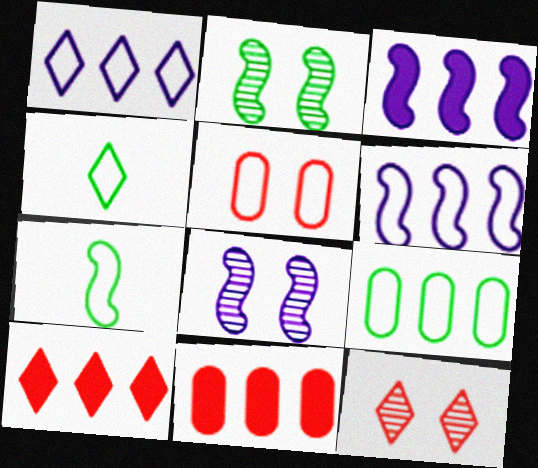[[1, 5, 7], 
[4, 5, 6], 
[4, 8, 11]]